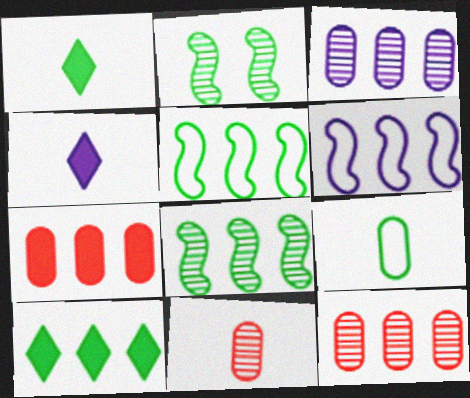[[2, 9, 10], 
[6, 10, 12]]